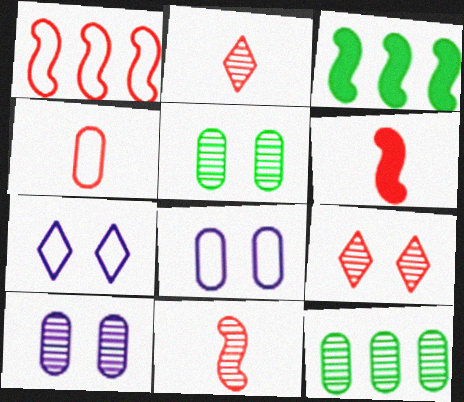[[2, 3, 8], 
[2, 4, 6], 
[6, 7, 12]]